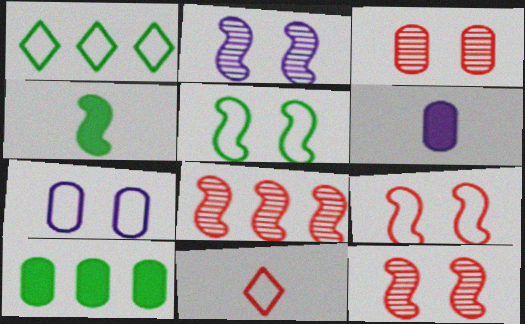[[1, 6, 12], 
[2, 10, 11]]